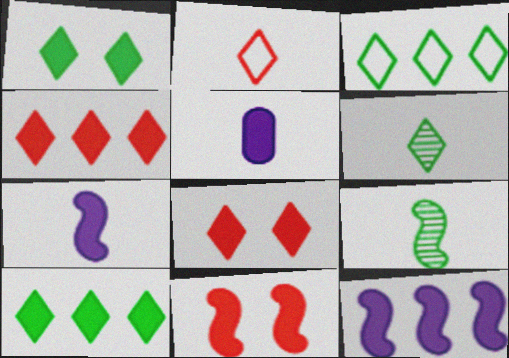[[1, 3, 6], 
[2, 5, 9], 
[5, 10, 11]]